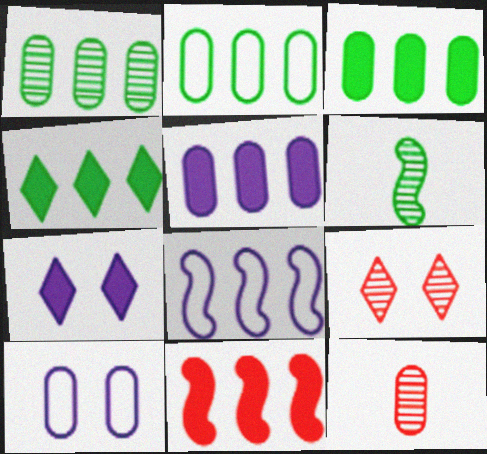[[1, 2, 3], 
[3, 10, 12], 
[4, 5, 11]]